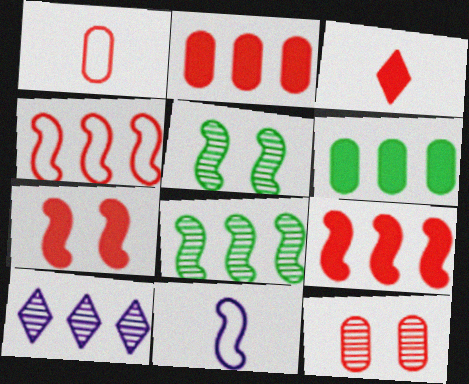[[1, 2, 12], 
[2, 3, 7], 
[3, 4, 12], 
[4, 6, 10], 
[5, 9, 11], 
[7, 8, 11]]